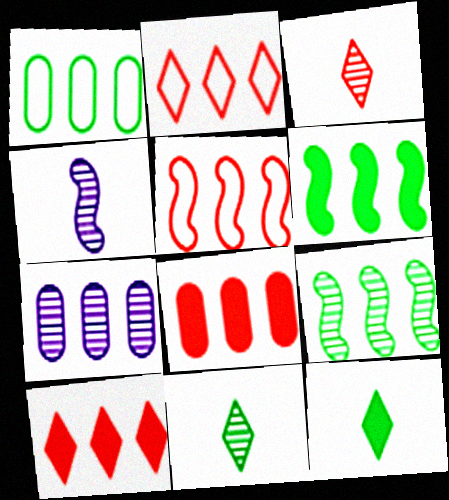[[1, 7, 8], 
[2, 6, 7]]